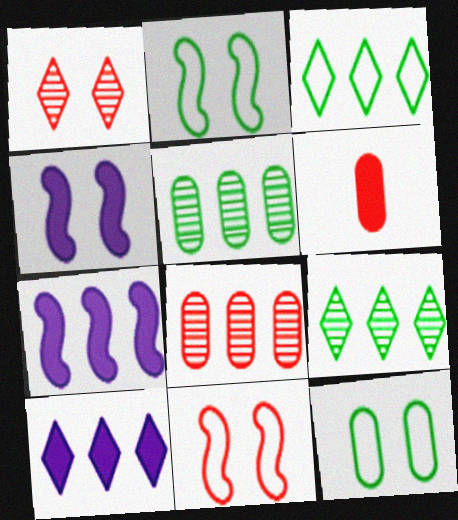[[1, 4, 12], 
[3, 7, 8]]